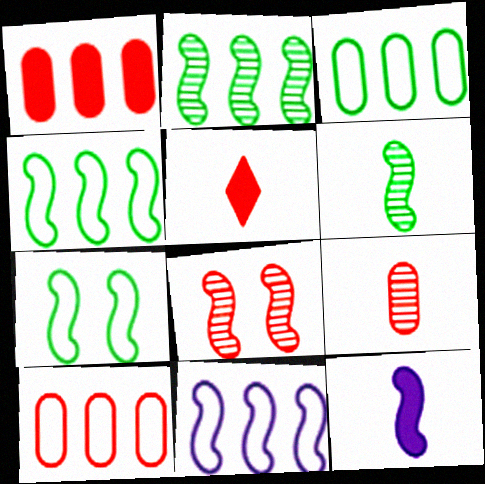[[4, 8, 12], 
[5, 8, 10]]